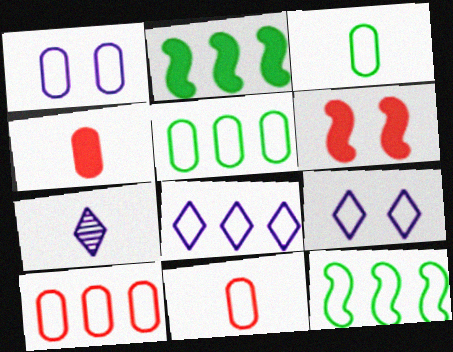[[1, 3, 10], 
[1, 5, 11], 
[5, 6, 7], 
[8, 10, 12], 
[9, 11, 12]]